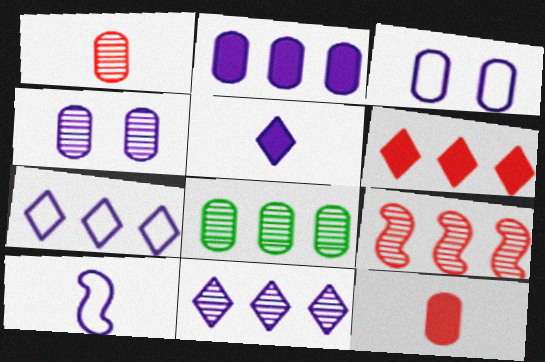[[1, 4, 8], 
[3, 7, 10], 
[3, 8, 12], 
[8, 9, 11]]